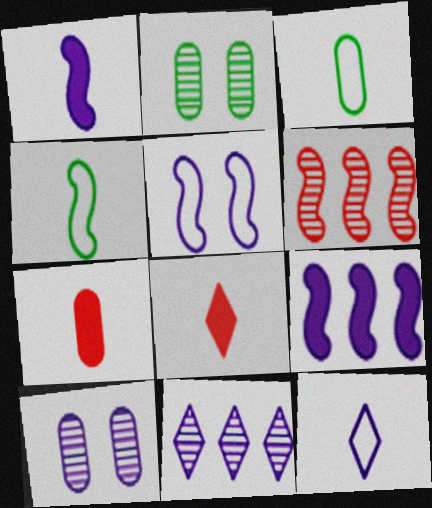[[9, 10, 12]]